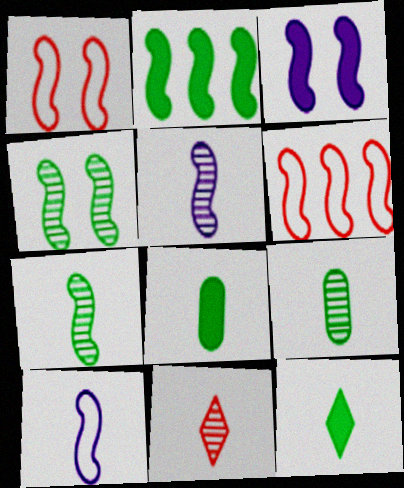[[1, 2, 5], 
[1, 3, 4], 
[3, 6, 7], 
[5, 9, 11], 
[8, 10, 11]]